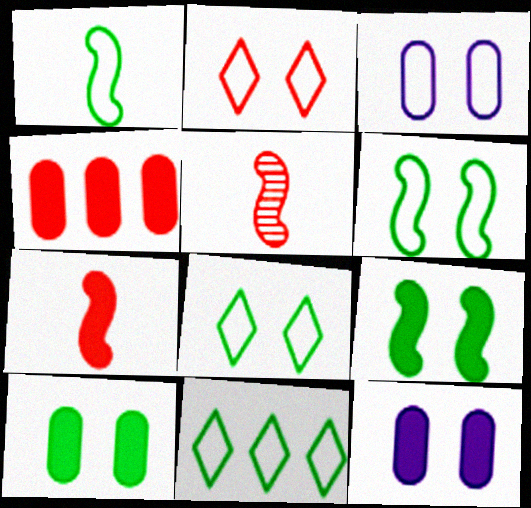[[2, 3, 6], 
[2, 4, 5], 
[5, 11, 12]]